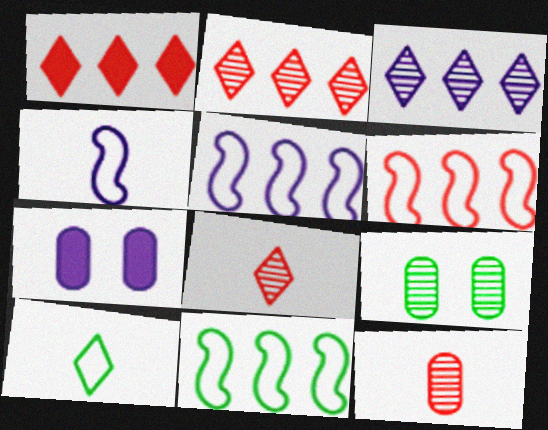[[1, 4, 9], 
[3, 4, 7], 
[5, 6, 11], 
[7, 8, 11]]